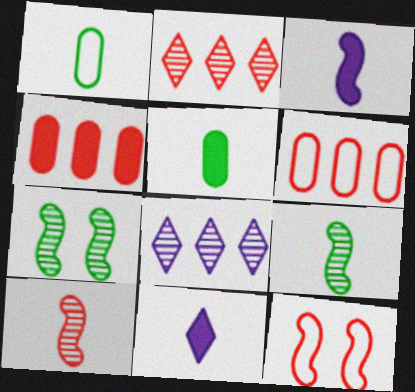[[1, 10, 11], 
[5, 8, 12], 
[6, 7, 11]]